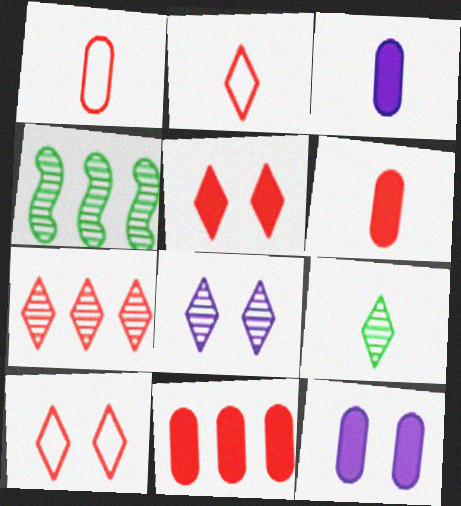[[2, 4, 12], 
[2, 5, 7], 
[3, 4, 10], 
[7, 8, 9]]